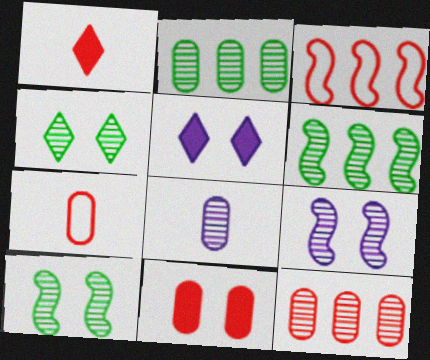[[5, 6, 7], 
[7, 11, 12]]